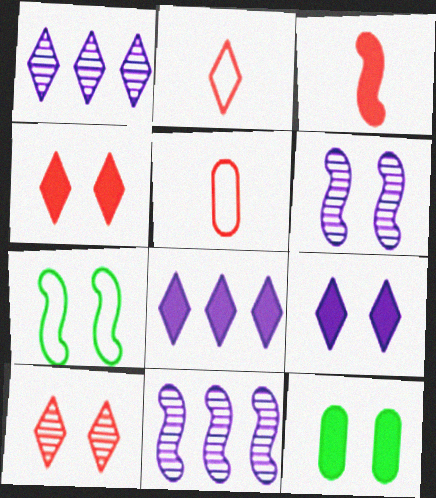[[2, 11, 12], 
[3, 7, 11], 
[3, 8, 12]]